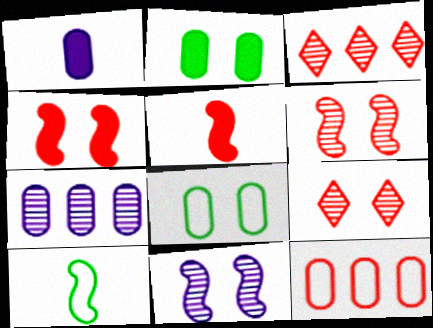[[5, 9, 12]]